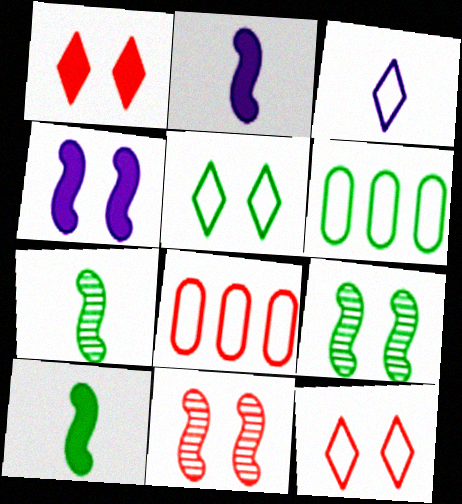[]